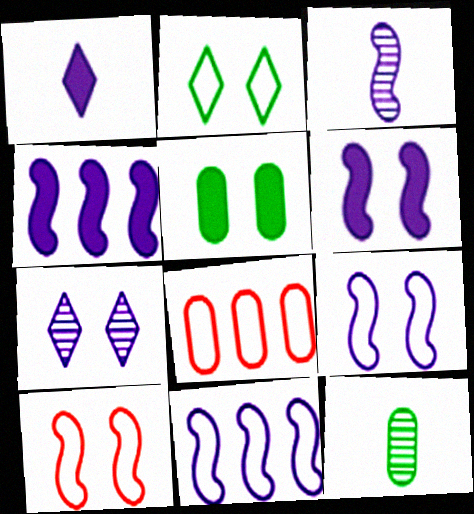[[3, 4, 9], 
[3, 6, 11], 
[5, 7, 10]]